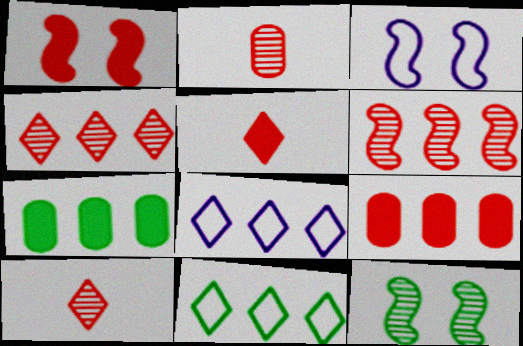[[1, 3, 12], 
[1, 5, 9], 
[3, 7, 10], 
[6, 7, 8]]